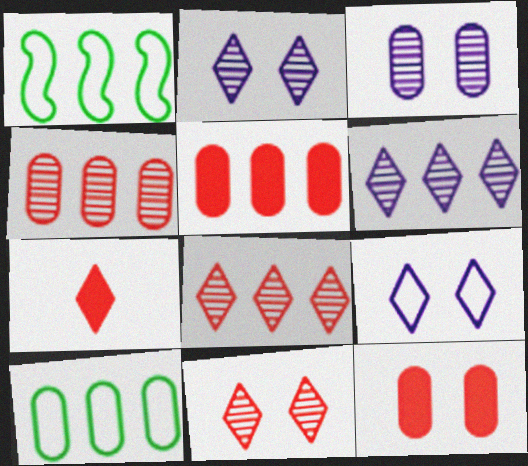[[1, 3, 7], 
[1, 5, 6]]